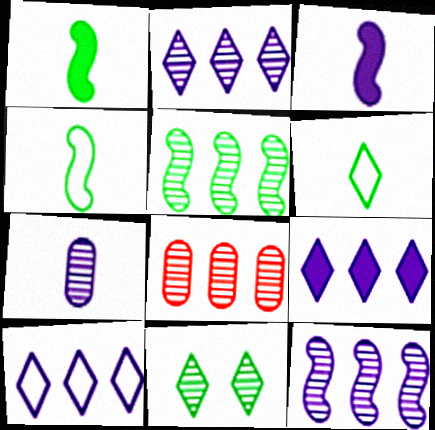[[2, 5, 8], 
[2, 9, 10]]